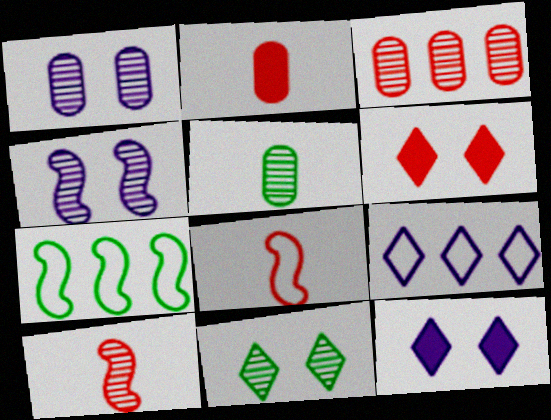[[1, 3, 5], 
[3, 6, 8]]